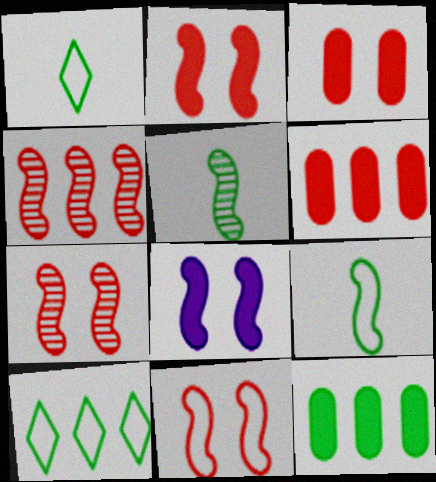[[2, 7, 11], 
[4, 8, 9]]